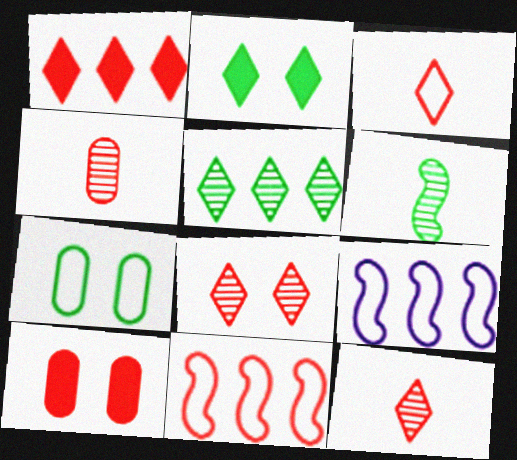[[1, 3, 8], 
[2, 4, 9], 
[3, 7, 9], 
[10, 11, 12]]